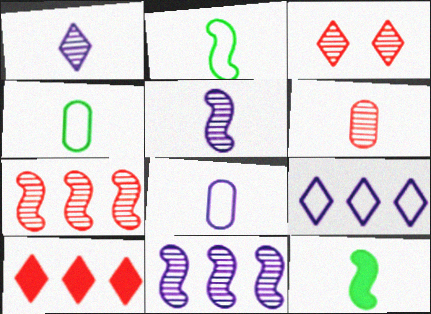[[3, 6, 7]]